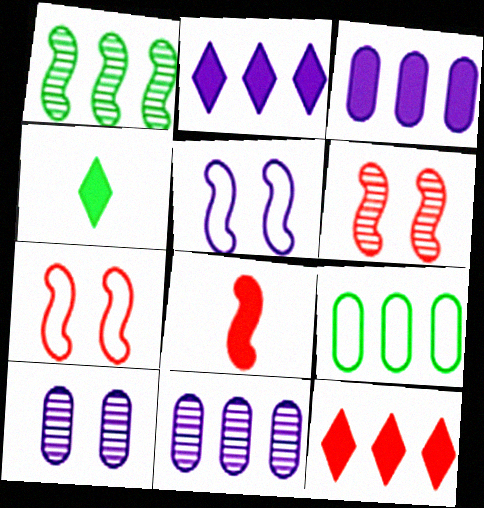[[1, 5, 8], 
[4, 7, 11]]